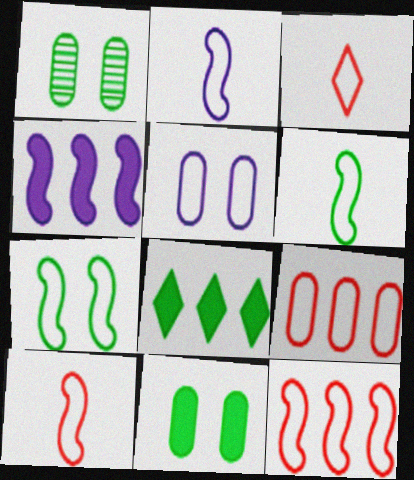[[1, 3, 4], 
[1, 6, 8], 
[2, 6, 10], 
[2, 7, 12]]